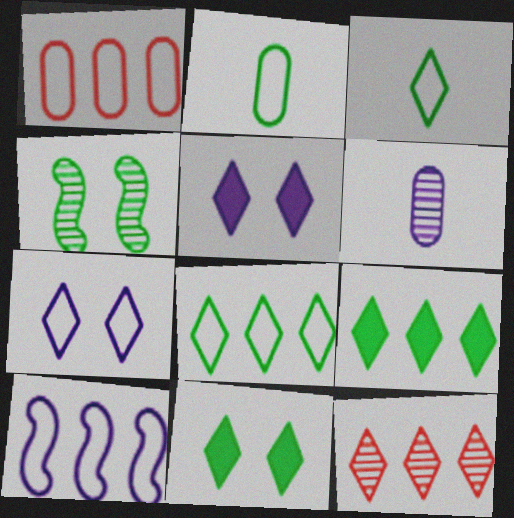[[1, 8, 10], 
[2, 4, 9], 
[3, 5, 12], 
[4, 6, 12], 
[5, 6, 10]]